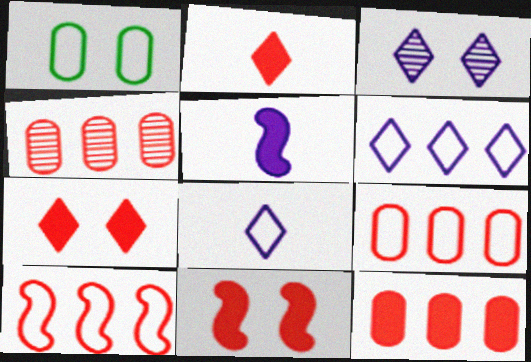[[1, 3, 11], 
[1, 8, 10], 
[2, 11, 12], 
[4, 9, 12]]